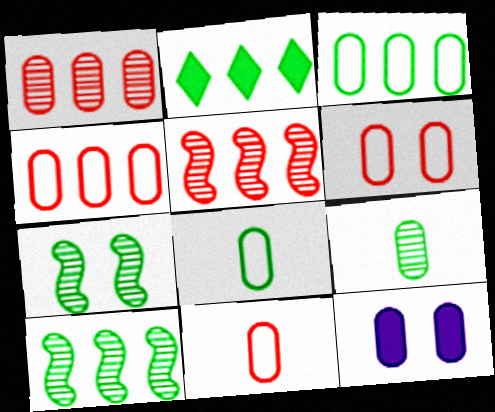[[1, 8, 12], 
[2, 3, 10], 
[2, 7, 8], 
[4, 6, 11], 
[4, 9, 12]]